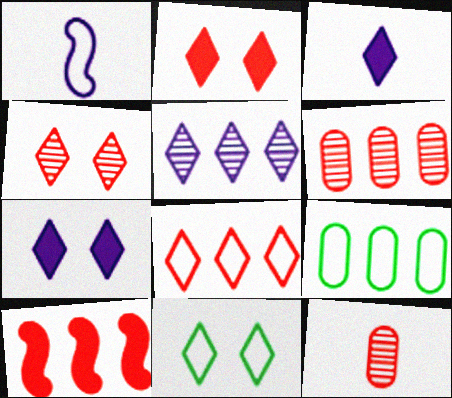[[4, 7, 11], 
[5, 9, 10], 
[6, 8, 10]]